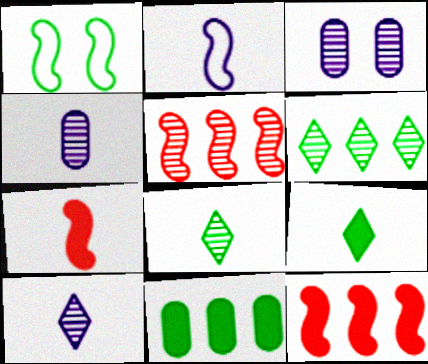[[1, 8, 11], 
[3, 5, 8]]